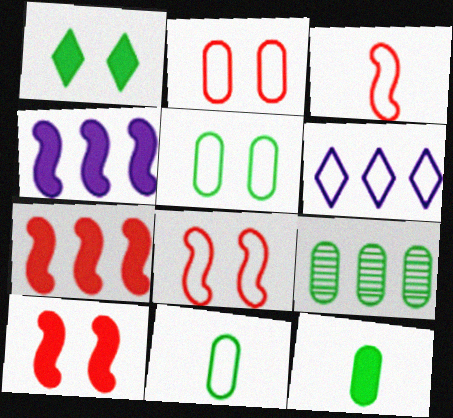[[3, 5, 6], 
[5, 9, 12], 
[6, 7, 9], 
[6, 8, 11]]